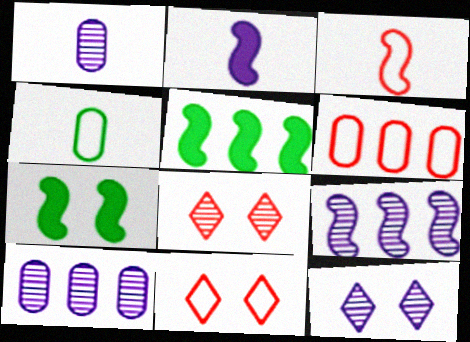[[1, 5, 11], 
[1, 9, 12], 
[3, 6, 11], 
[3, 7, 9]]